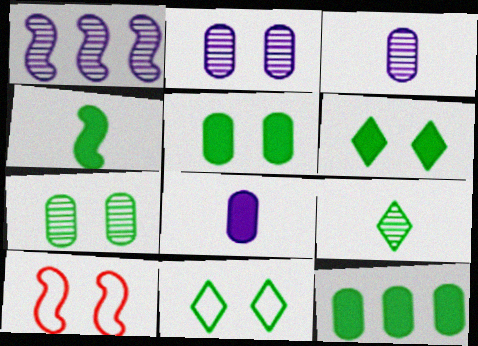[[1, 4, 10], 
[2, 6, 10], 
[4, 6, 12]]